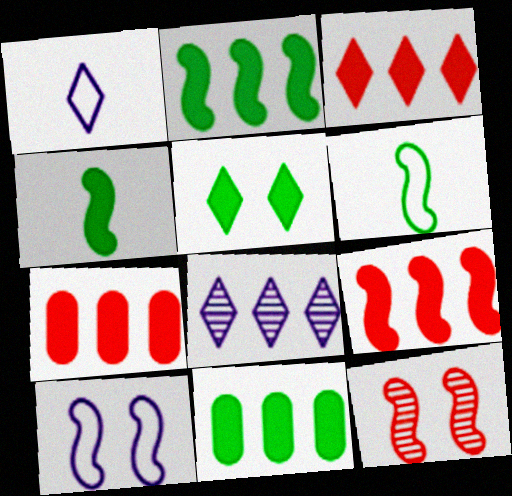[[1, 11, 12], 
[3, 7, 9], 
[4, 5, 11]]